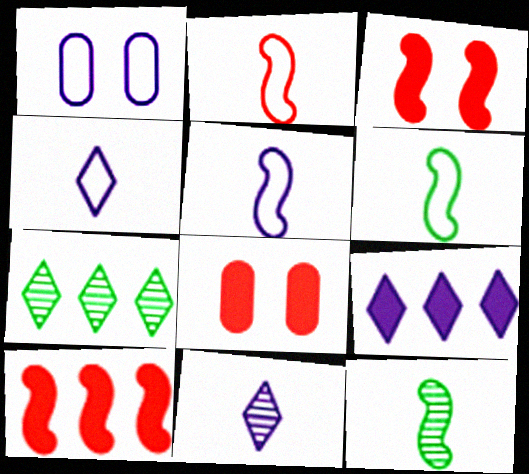[[2, 5, 6], 
[5, 7, 8]]